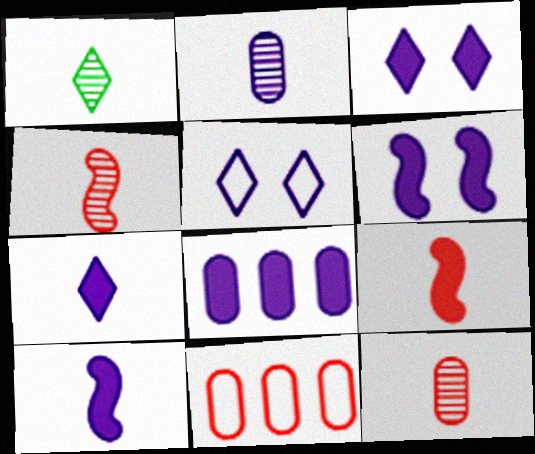[[1, 2, 4], 
[1, 6, 11], 
[3, 8, 10], 
[6, 7, 8]]